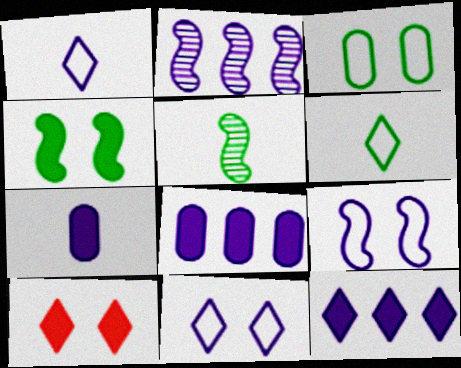[[2, 7, 11]]